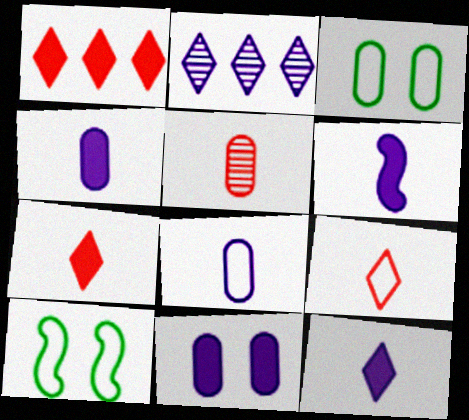[[4, 6, 12]]